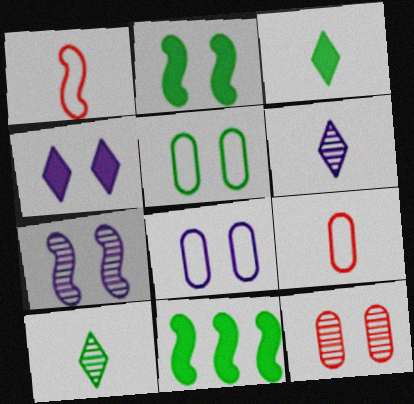[[1, 7, 11], 
[4, 7, 8], 
[5, 10, 11]]